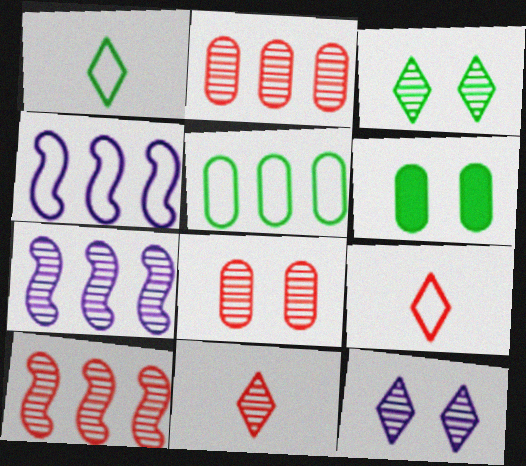[[4, 6, 11], 
[6, 7, 9], 
[8, 10, 11]]